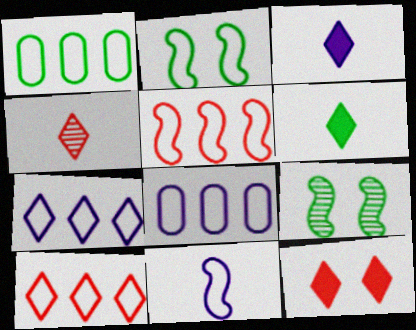[[1, 5, 7], 
[1, 6, 9], 
[2, 5, 11], 
[4, 10, 12]]